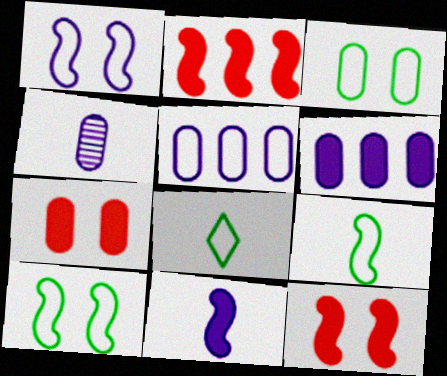[]